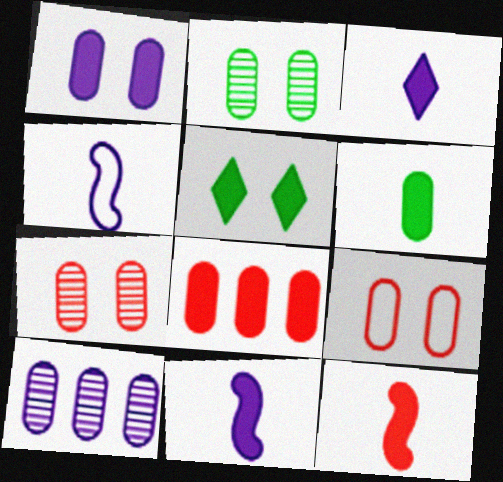[[1, 2, 9], 
[1, 6, 8], 
[3, 6, 12], 
[5, 8, 11], 
[6, 9, 10]]